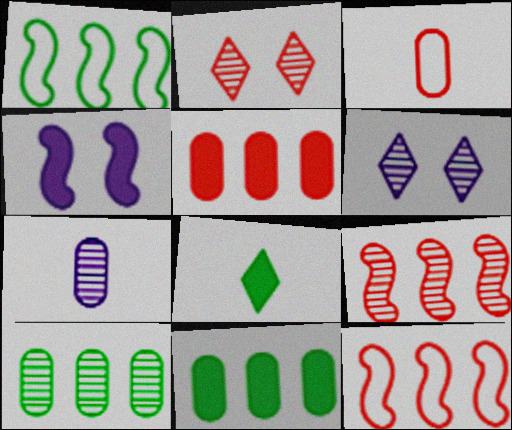[[4, 5, 8]]